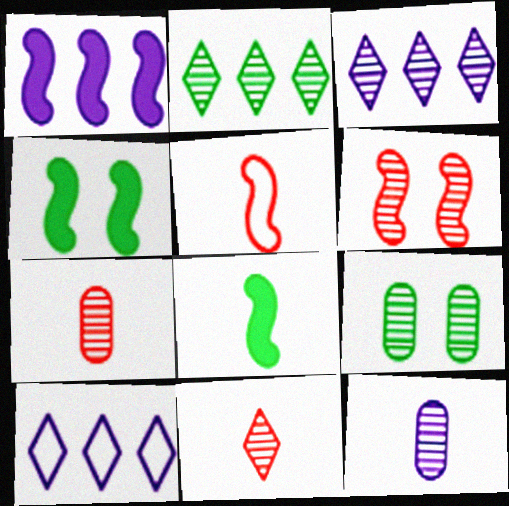[[2, 6, 12], 
[4, 7, 10]]